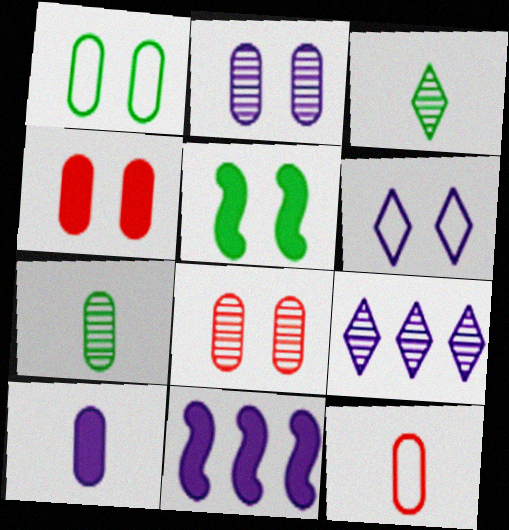[[1, 2, 4], 
[5, 6, 8], 
[5, 9, 12], 
[7, 10, 12]]